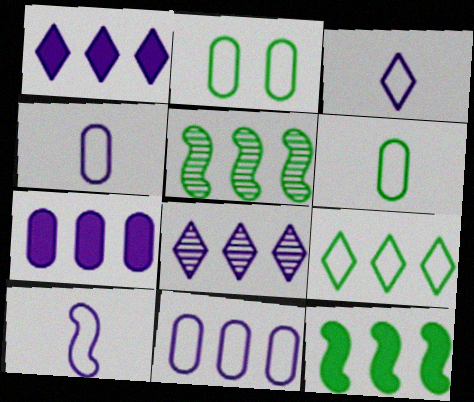[[3, 4, 10]]